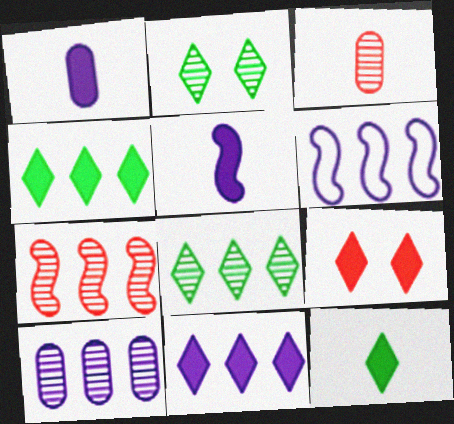[[6, 10, 11], 
[7, 8, 10], 
[9, 11, 12]]